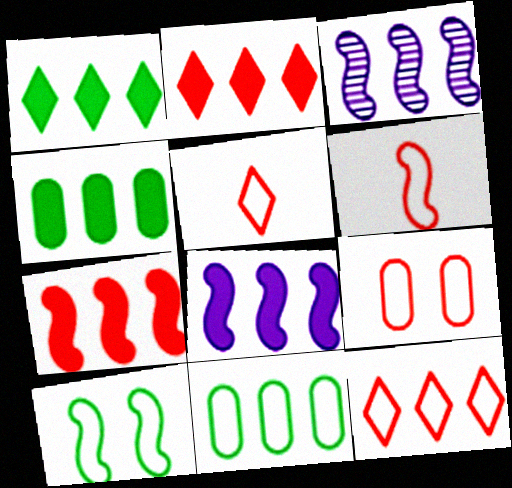[[2, 3, 11], 
[2, 4, 8], 
[3, 4, 12], 
[6, 9, 12]]